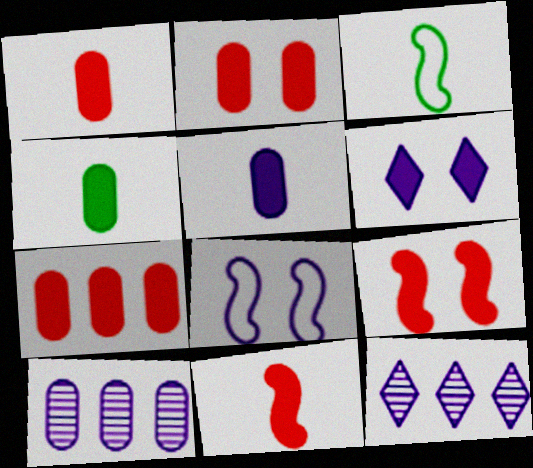[[1, 2, 7], 
[1, 4, 5], 
[2, 3, 12], 
[5, 8, 12]]